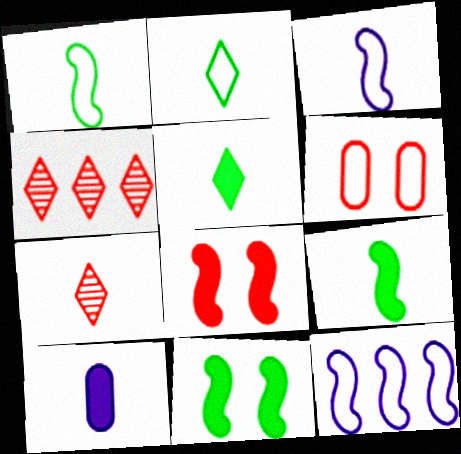[[1, 7, 10], 
[2, 6, 12]]